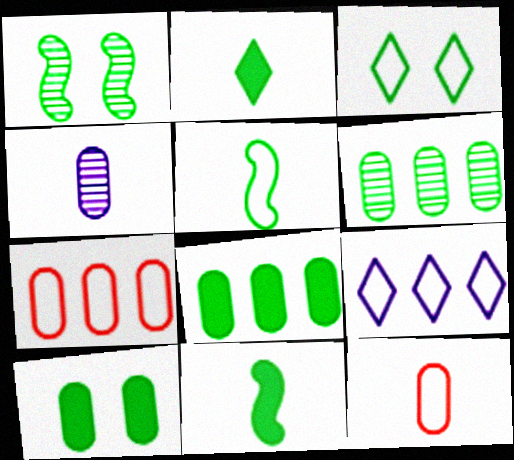[[1, 3, 10], 
[3, 6, 11], 
[4, 7, 10]]